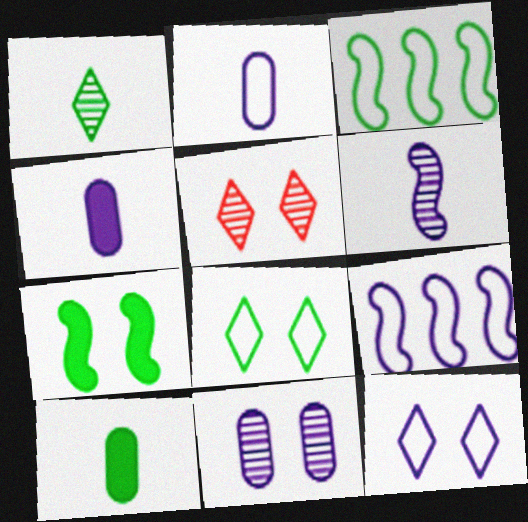[[2, 9, 12], 
[3, 4, 5], 
[5, 9, 10]]